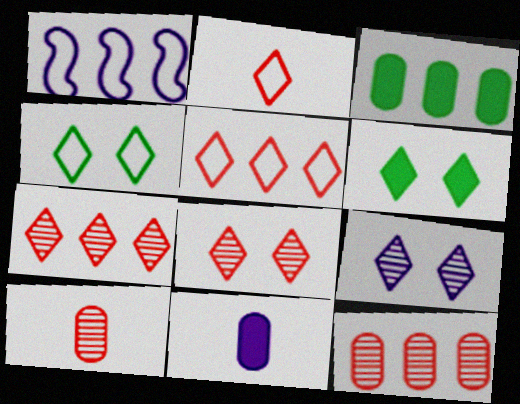[[1, 3, 7], 
[1, 6, 10], 
[1, 9, 11]]